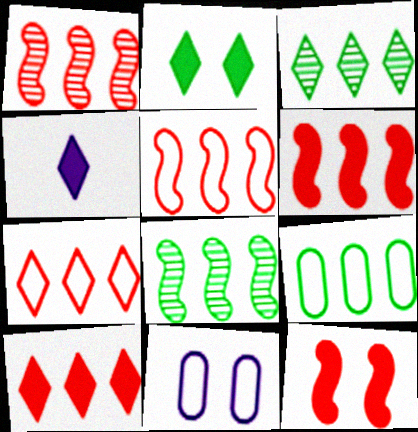[[1, 5, 6], 
[2, 4, 10]]